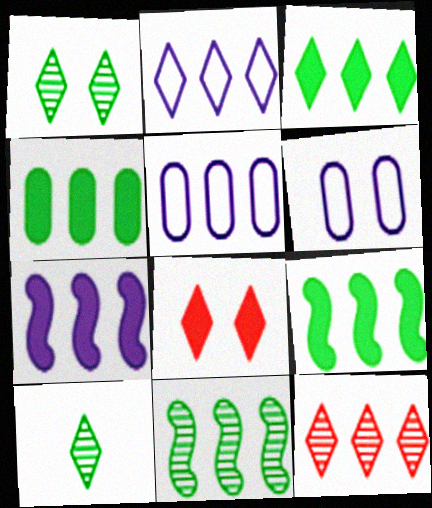[[2, 3, 12], 
[2, 8, 10], 
[3, 4, 9], 
[5, 9, 12]]